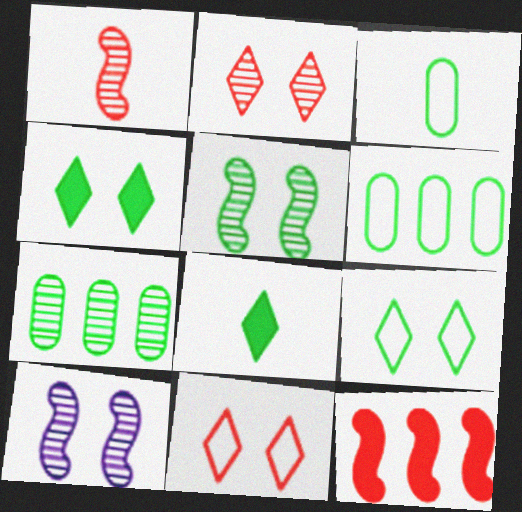[[5, 6, 8]]